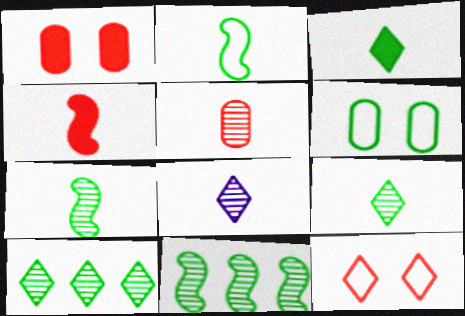[[3, 6, 11], 
[5, 7, 8]]